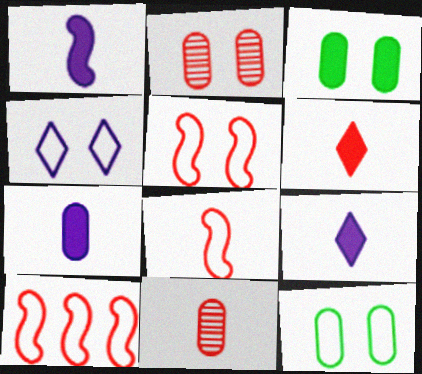[[1, 7, 9], 
[2, 6, 10], 
[4, 5, 12], 
[5, 8, 10], 
[6, 8, 11]]